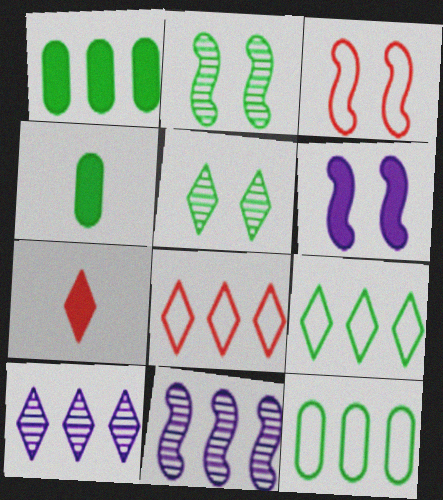[[1, 6, 7], 
[1, 8, 11], 
[2, 3, 6], 
[2, 4, 9], 
[3, 4, 10]]